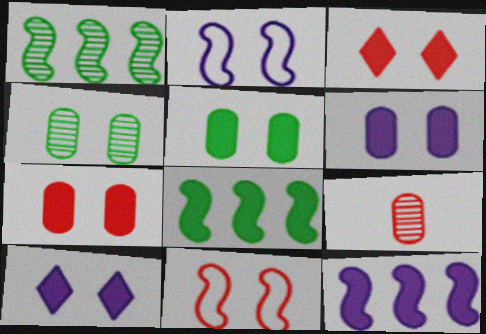[[2, 3, 4], 
[4, 10, 11], 
[5, 6, 7]]